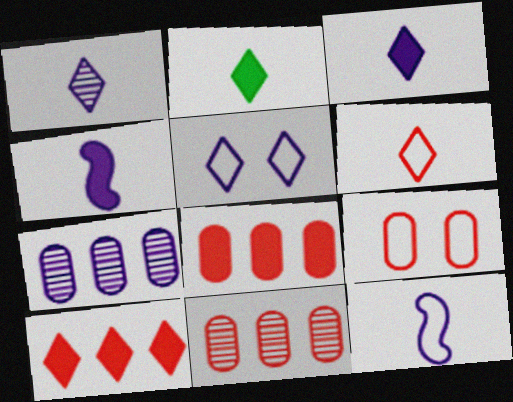[[1, 2, 6], 
[4, 5, 7]]